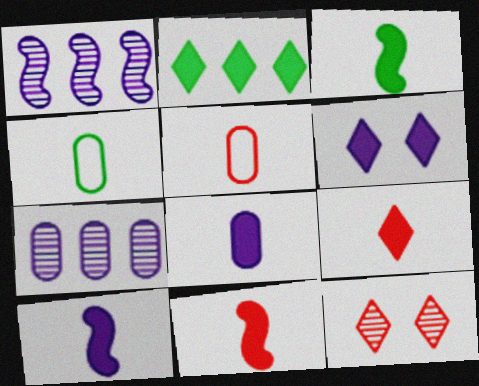[[2, 6, 9], 
[3, 8, 9], 
[3, 10, 11]]